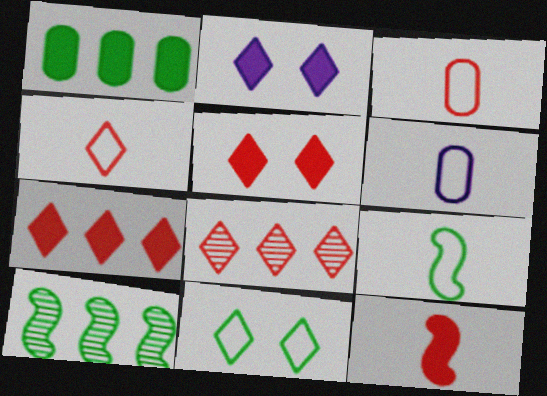[[1, 2, 12], 
[2, 3, 10], 
[4, 5, 8], 
[4, 6, 9], 
[5, 6, 10]]